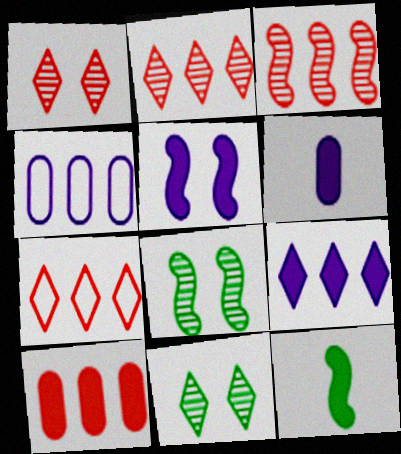[[1, 4, 12], 
[3, 7, 10], 
[5, 6, 9], 
[6, 7, 8]]